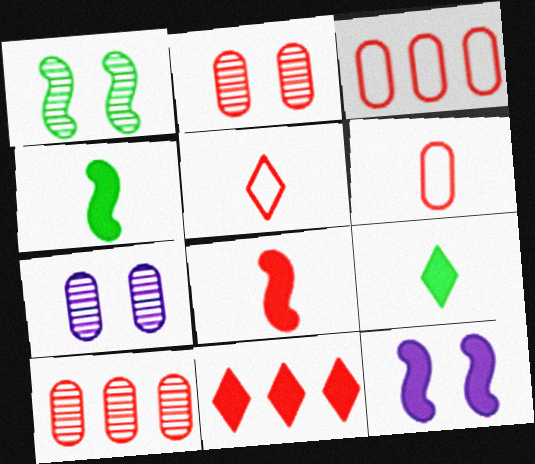[]